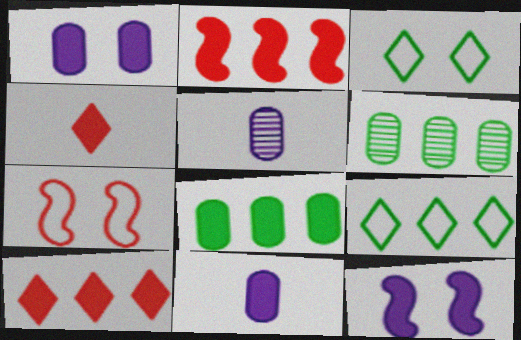[[2, 3, 5], 
[4, 8, 12]]